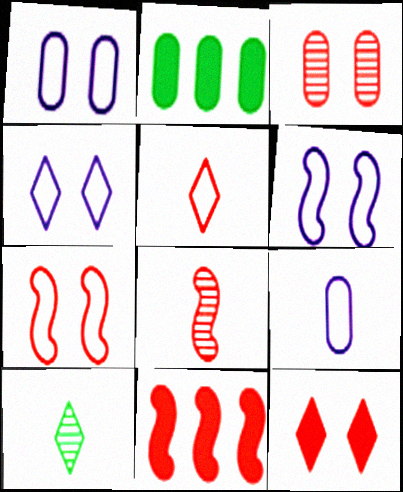[[1, 4, 6], 
[1, 10, 11], 
[2, 3, 9], 
[2, 4, 8], 
[3, 5, 11], 
[3, 7, 12], 
[7, 8, 11]]